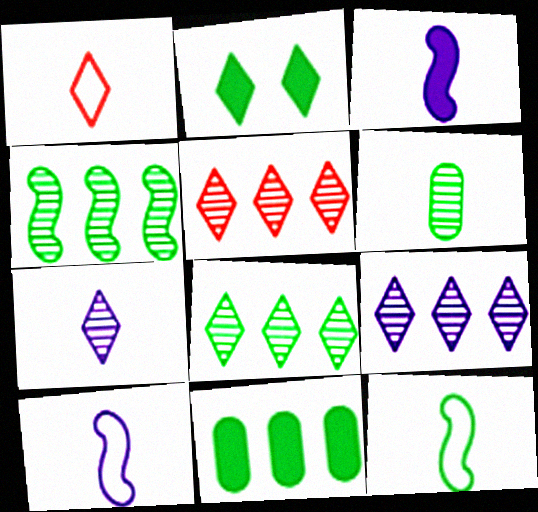[[1, 2, 9], 
[1, 3, 6], 
[5, 8, 9]]